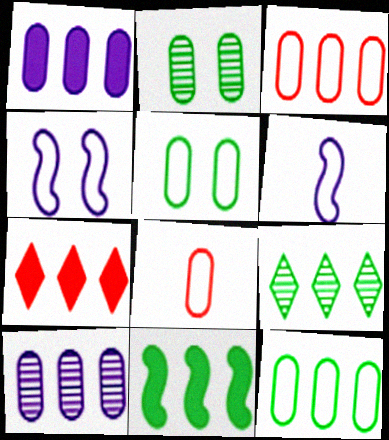[[1, 2, 8], 
[1, 7, 11], 
[2, 6, 7], 
[9, 11, 12]]